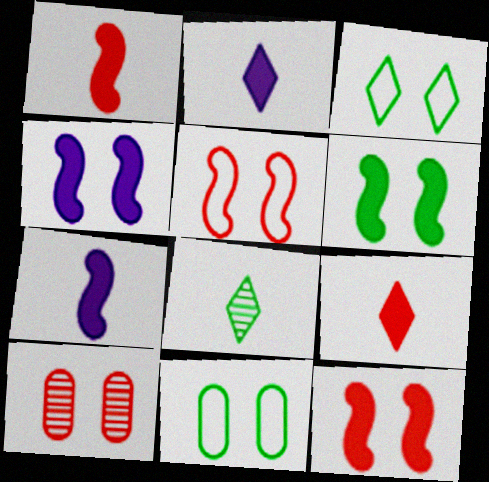[[3, 4, 10], 
[4, 6, 12]]